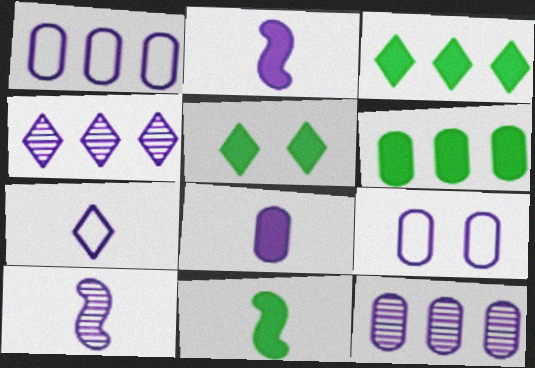[[2, 4, 9], 
[5, 6, 11], 
[7, 8, 10], 
[8, 9, 12]]